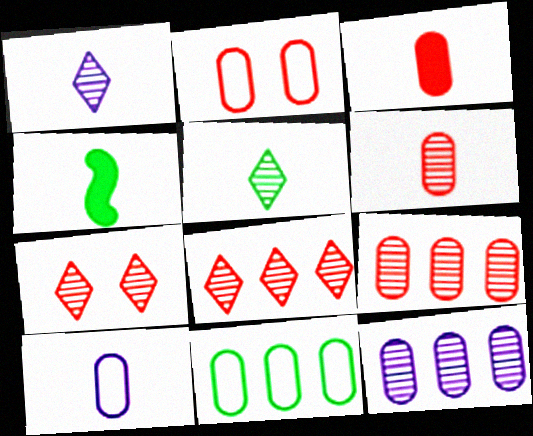[[2, 3, 9], 
[2, 10, 11]]